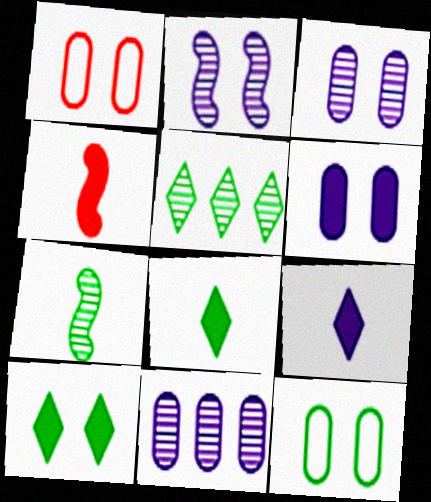[[1, 2, 10]]